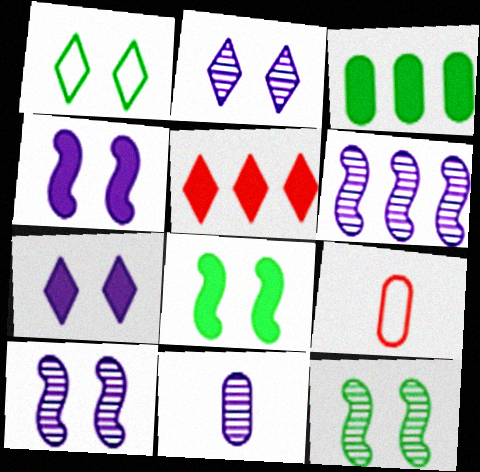[[2, 6, 11]]